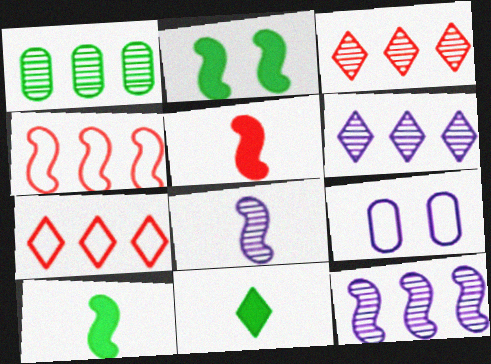[[1, 3, 12], 
[2, 4, 8], 
[3, 9, 10]]